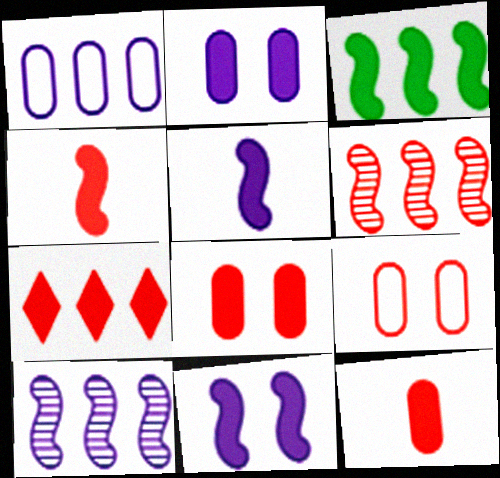[[3, 4, 11], 
[4, 7, 8]]